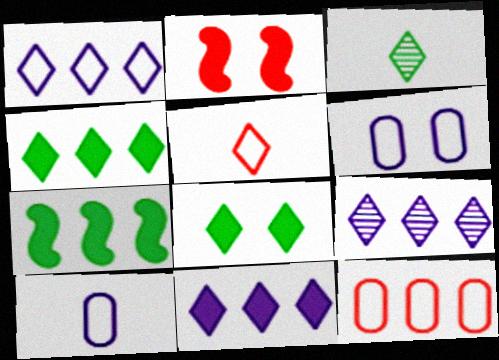[[1, 9, 11], 
[5, 8, 9], 
[7, 9, 12]]